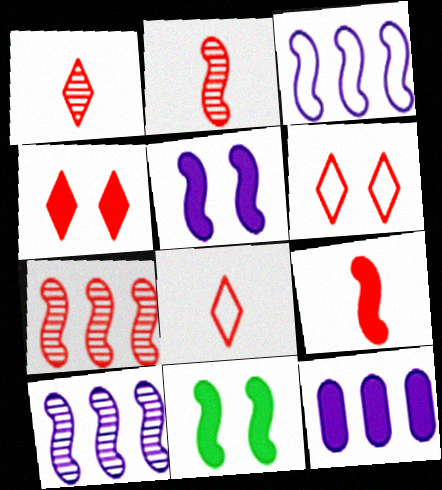[[2, 3, 11]]